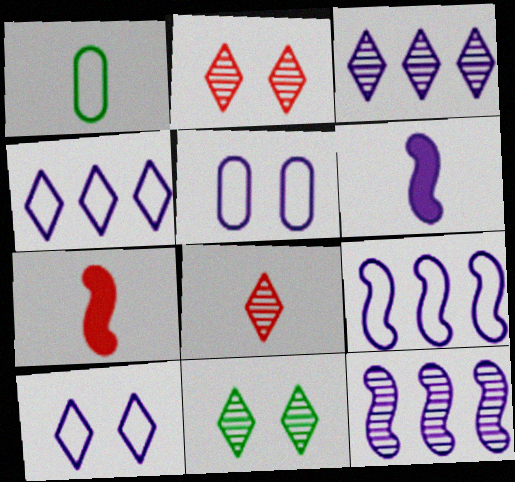[[1, 6, 8], 
[3, 5, 6], 
[3, 8, 11]]